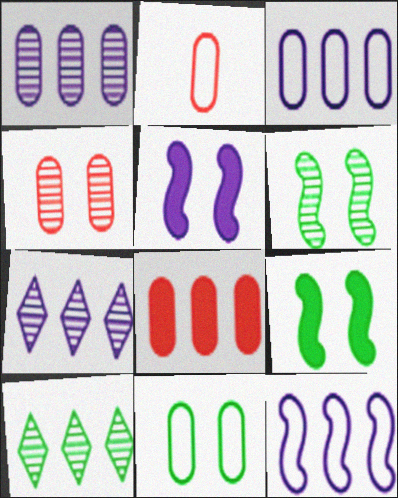[[2, 3, 11], 
[2, 4, 8], 
[2, 5, 10], 
[2, 7, 9], 
[8, 10, 12]]